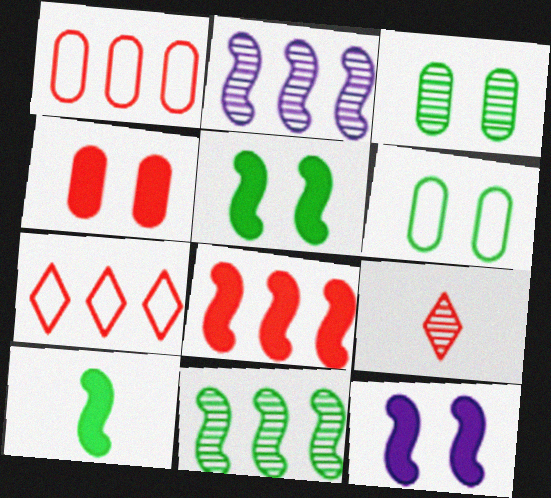[[2, 3, 9], 
[8, 10, 12]]